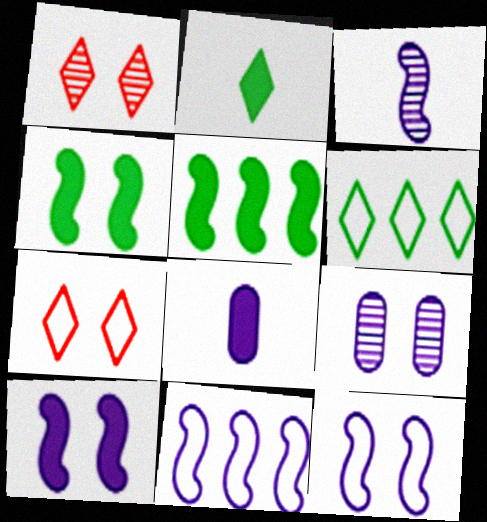[[3, 10, 11], 
[4, 7, 9]]